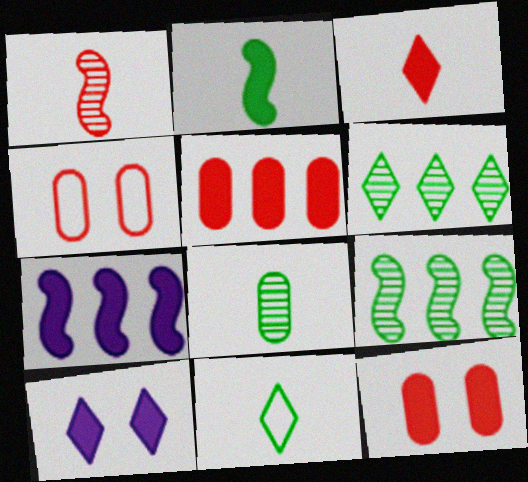[[2, 5, 10], 
[2, 8, 11]]